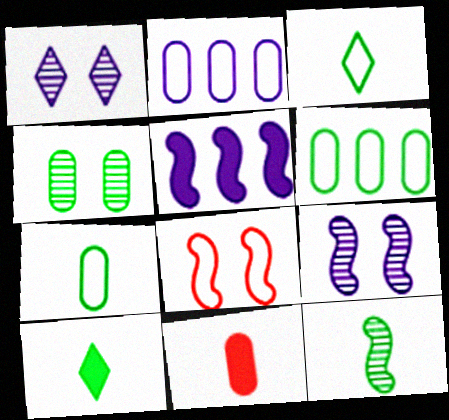[[2, 3, 8], 
[2, 4, 11], 
[5, 8, 12], 
[7, 10, 12]]